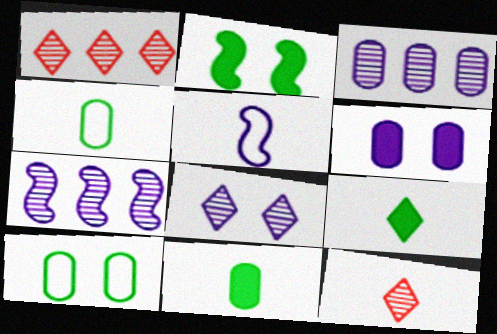[[5, 11, 12]]